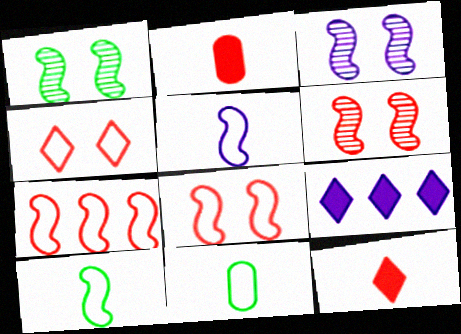[[1, 3, 6], 
[6, 9, 11]]